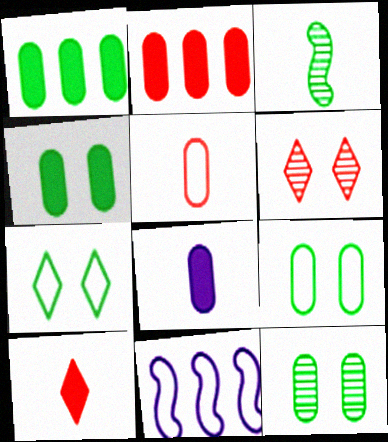[[1, 3, 7], 
[2, 4, 8], 
[4, 9, 12], 
[5, 7, 11], 
[10, 11, 12]]